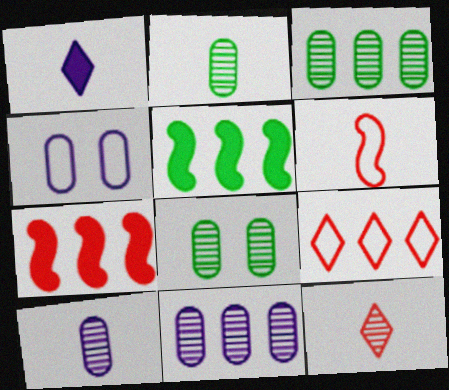[[1, 2, 6], 
[2, 3, 8], 
[4, 5, 12], 
[5, 9, 11]]